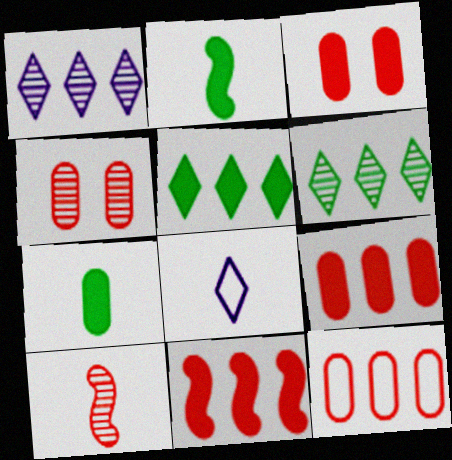[[7, 8, 10]]